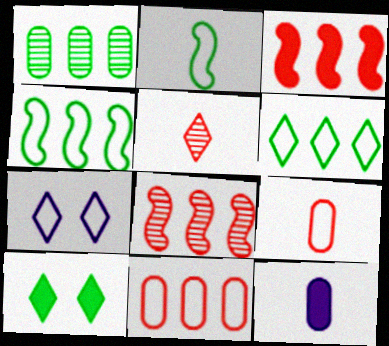[[1, 2, 10], 
[2, 5, 12], 
[2, 7, 11], 
[3, 10, 12], 
[4, 7, 9]]